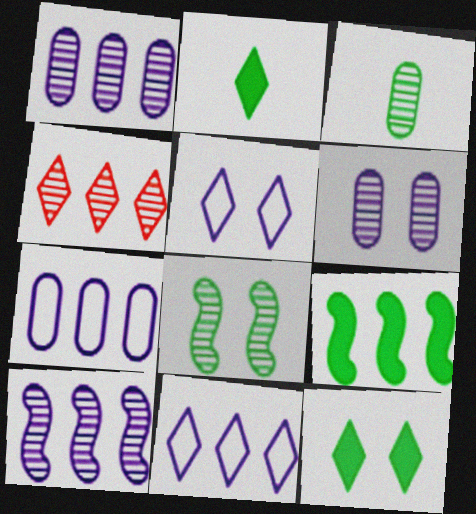[[2, 4, 5], 
[4, 7, 9]]